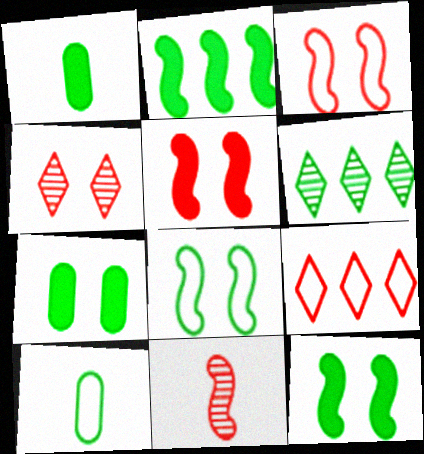[[1, 6, 8], 
[6, 10, 12]]